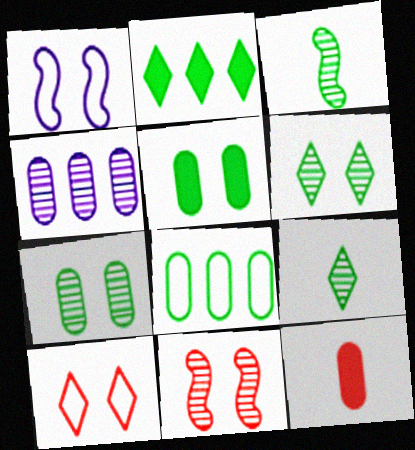[[4, 9, 11]]